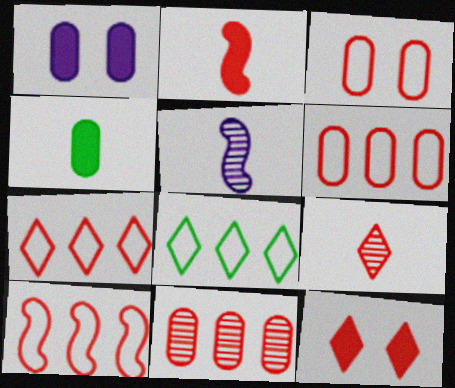[[6, 7, 10], 
[7, 9, 12]]